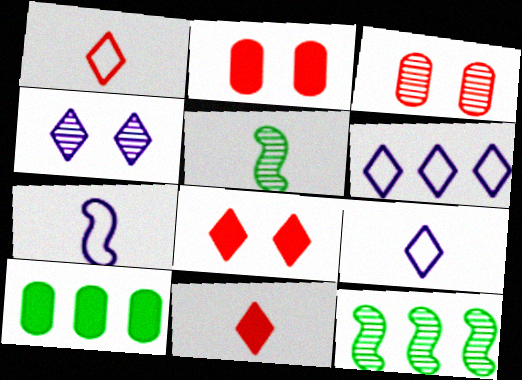[[2, 5, 6], 
[2, 9, 12]]